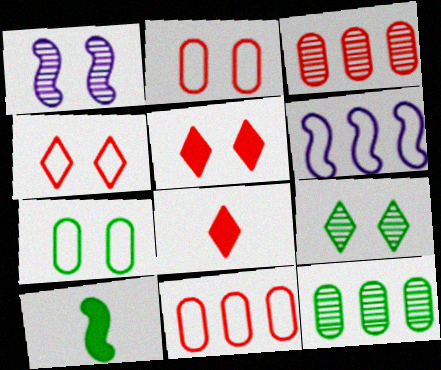[[1, 5, 7]]